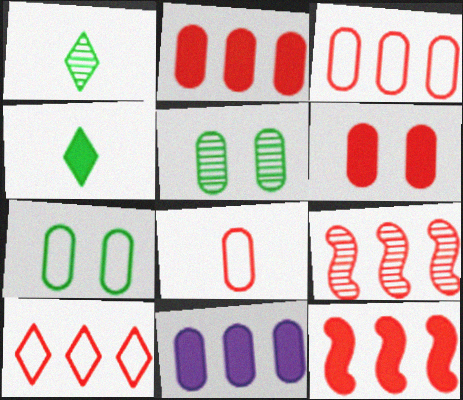[[2, 9, 10], 
[5, 8, 11]]